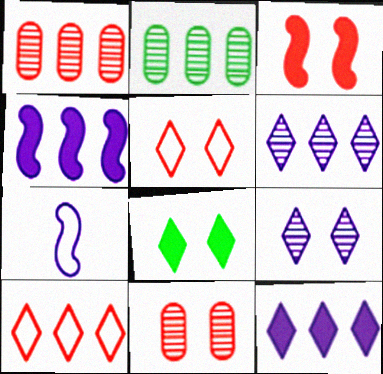[[1, 7, 8], 
[2, 4, 10], 
[3, 5, 11], 
[5, 8, 9]]